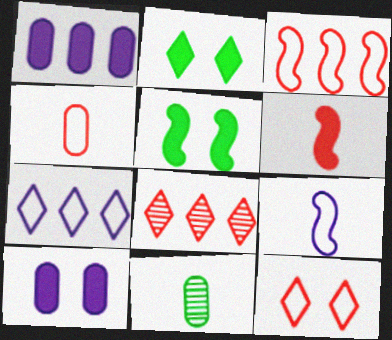[[1, 2, 6], 
[3, 4, 12]]